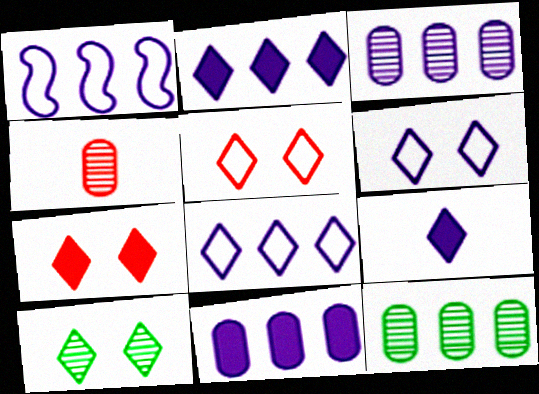[[1, 2, 3], 
[6, 7, 10]]